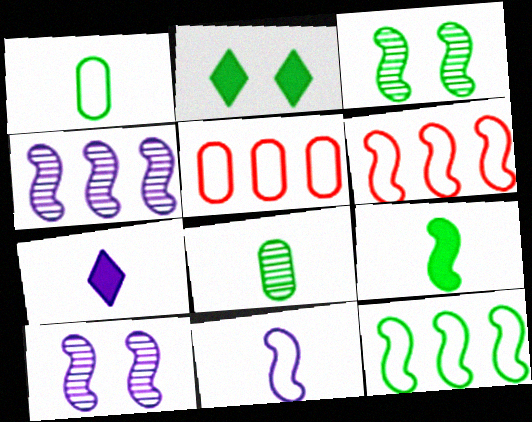[[2, 8, 12], 
[3, 5, 7], 
[3, 9, 12], 
[6, 9, 10]]